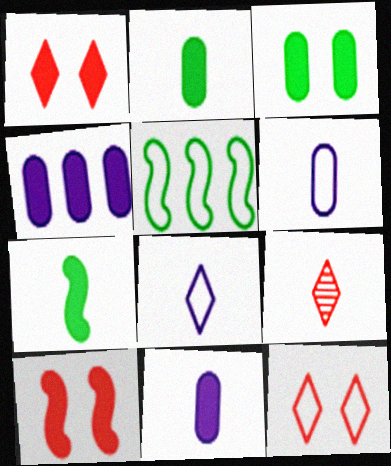[[1, 4, 7], 
[5, 6, 12], 
[6, 7, 9]]